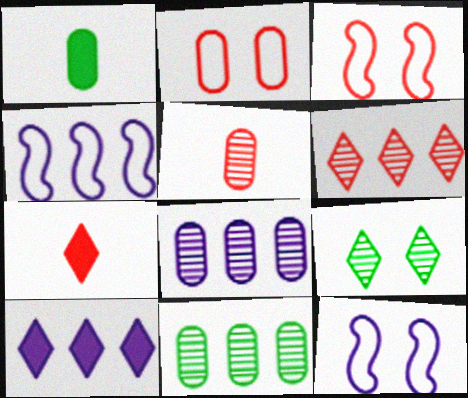[[1, 2, 8], 
[1, 6, 12], 
[4, 8, 10], 
[7, 11, 12]]